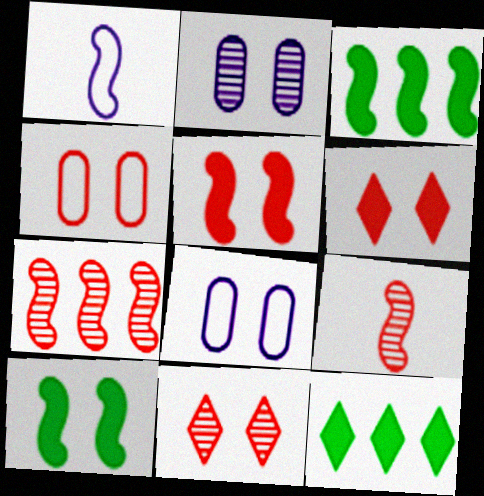[[1, 7, 10], 
[4, 5, 11], 
[8, 9, 12], 
[8, 10, 11]]